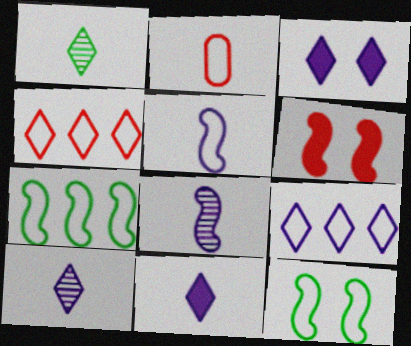[[1, 3, 4], 
[2, 9, 12], 
[3, 9, 10], 
[6, 7, 8]]